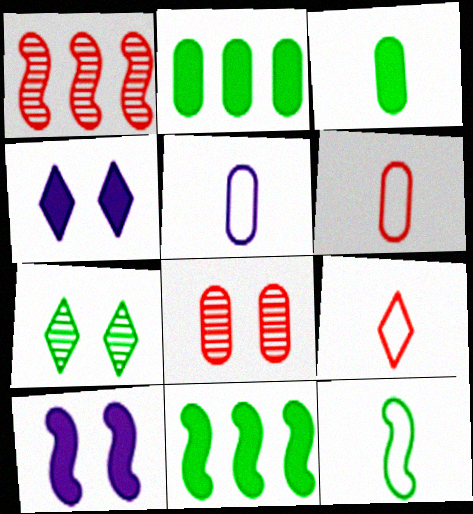[[1, 10, 12], 
[2, 5, 8], 
[2, 7, 12], 
[5, 9, 12]]